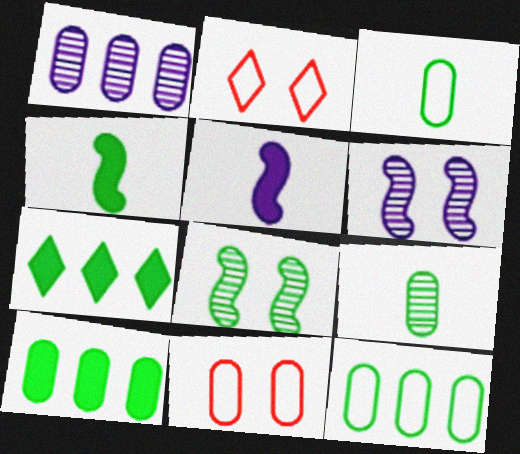[[1, 2, 4], 
[3, 7, 8]]